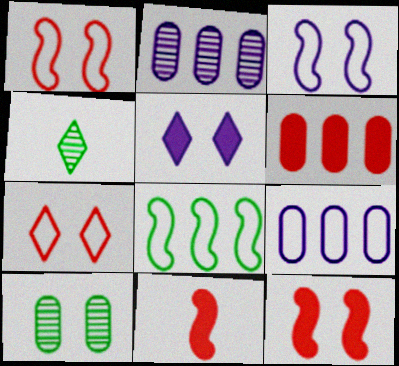[[1, 5, 10], 
[3, 4, 6], 
[4, 9, 12]]